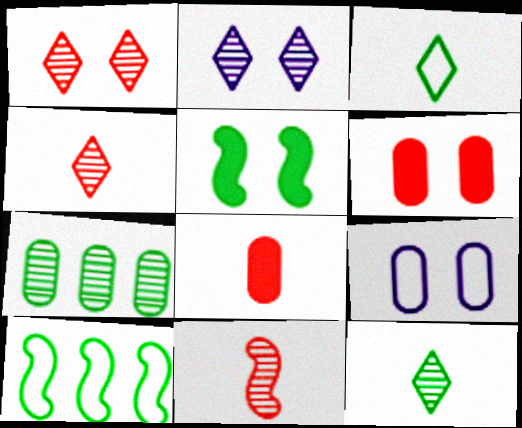[[1, 5, 9], 
[2, 7, 11], 
[2, 8, 10], 
[3, 5, 7], 
[7, 8, 9]]